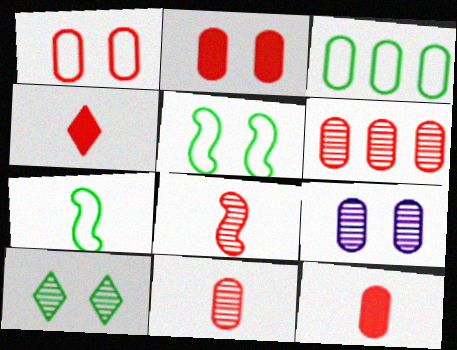[[1, 6, 12], 
[3, 9, 12]]